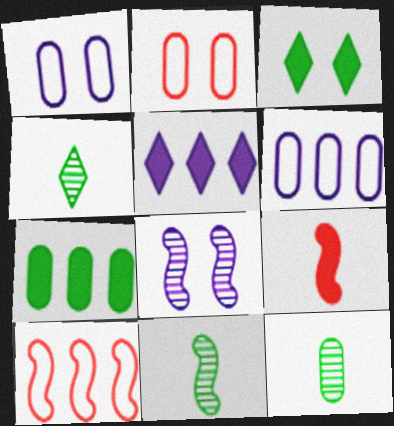[[2, 3, 8], 
[2, 5, 11], 
[4, 11, 12]]